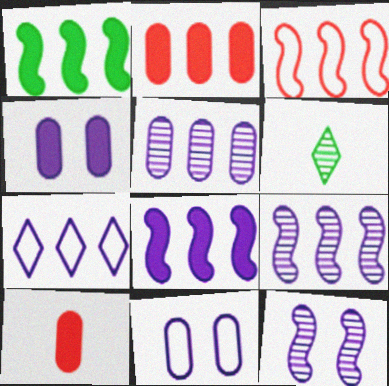[[1, 3, 9], 
[3, 4, 6], 
[5, 7, 8]]